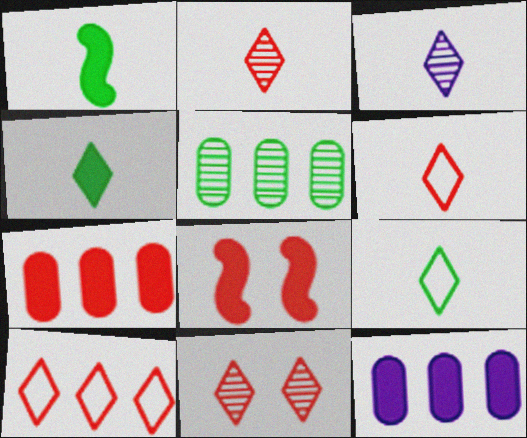[[3, 4, 6], 
[4, 8, 12]]